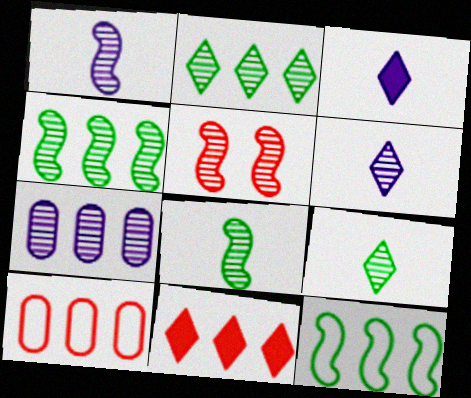[[1, 4, 5], 
[5, 7, 9], 
[7, 11, 12]]